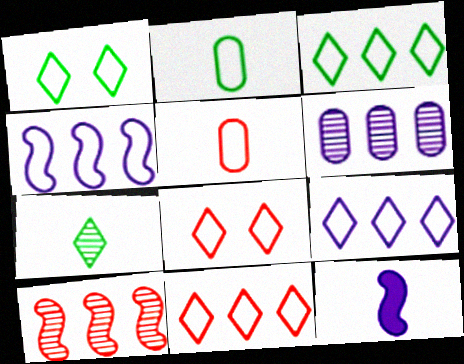[[1, 4, 5], 
[2, 4, 8], 
[3, 9, 11], 
[5, 7, 12]]